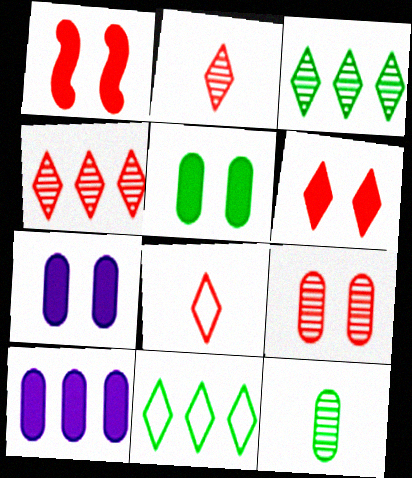[[4, 6, 8]]